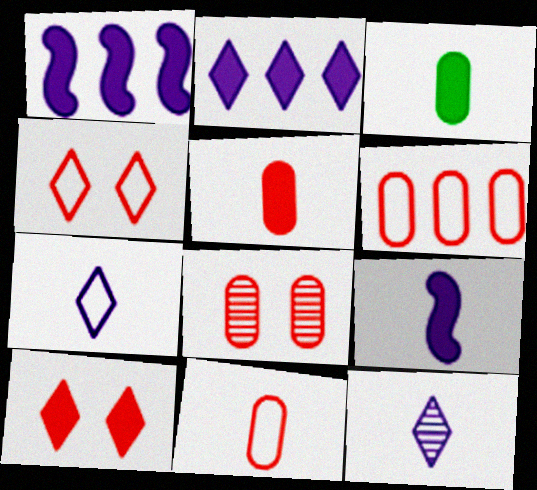[[1, 3, 10], 
[5, 6, 8]]